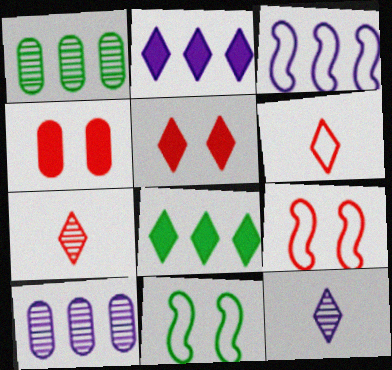[[2, 3, 10]]